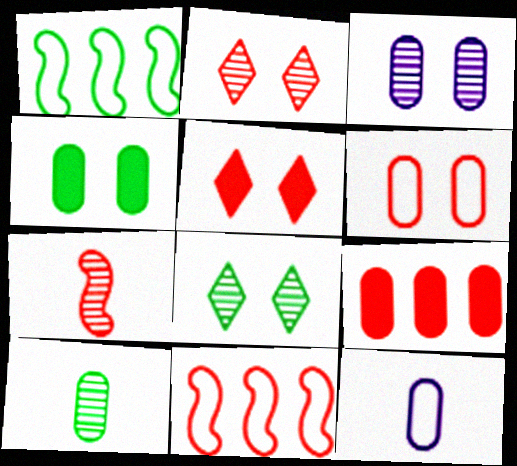[[3, 4, 6]]